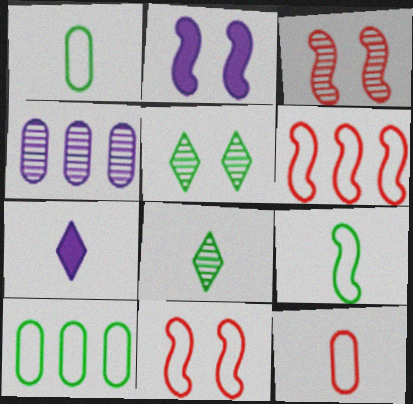[[3, 4, 8], 
[3, 7, 10]]